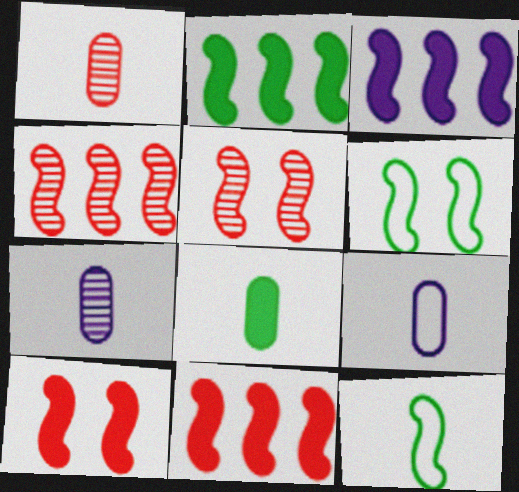[[1, 8, 9], 
[2, 3, 11], 
[3, 5, 12]]